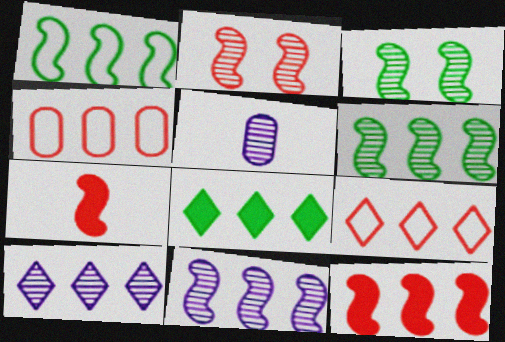[[1, 11, 12], 
[4, 8, 11], 
[8, 9, 10]]